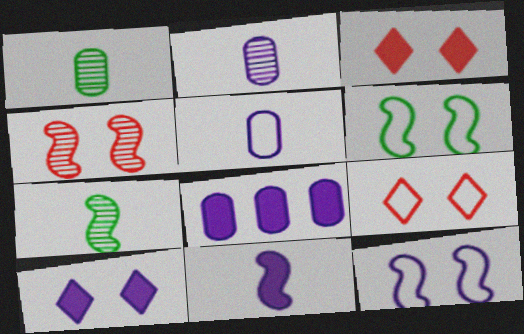[[7, 8, 9], 
[8, 10, 11]]